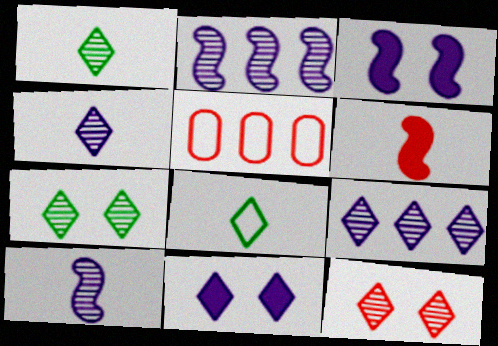[[1, 3, 5], 
[1, 9, 12], 
[5, 6, 12]]